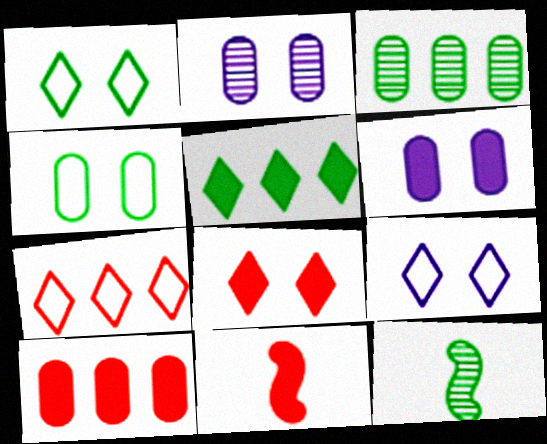[[3, 9, 11], 
[4, 5, 12], 
[5, 6, 11], 
[6, 7, 12], 
[8, 10, 11], 
[9, 10, 12]]